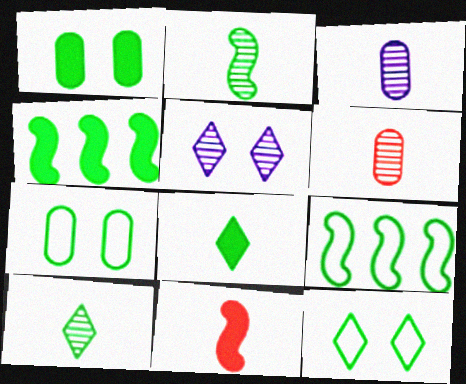[[1, 4, 8], 
[1, 9, 10], 
[4, 7, 10]]